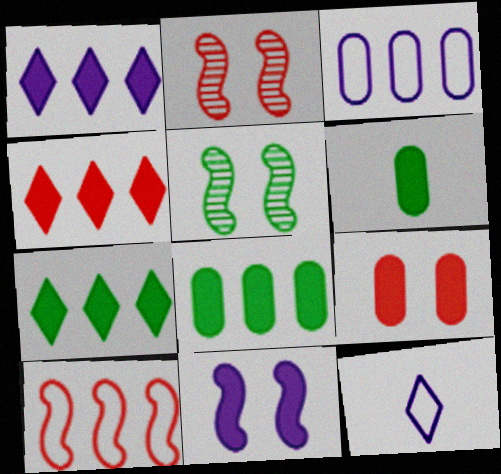[[1, 4, 7], 
[2, 8, 12], 
[4, 6, 11]]